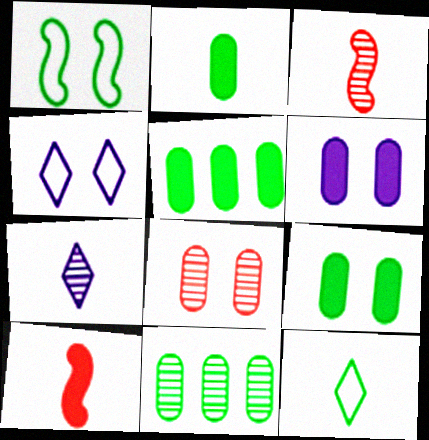[[2, 5, 9], 
[3, 4, 5], 
[4, 10, 11]]